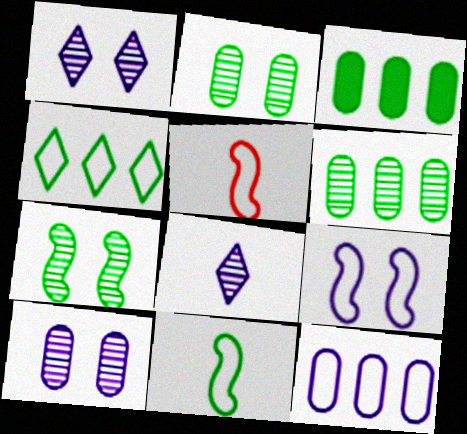[[1, 3, 5]]